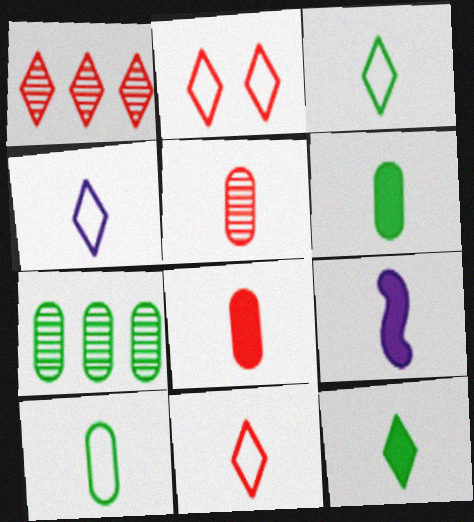[[2, 7, 9], 
[3, 4, 11], 
[3, 5, 9], 
[8, 9, 12]]